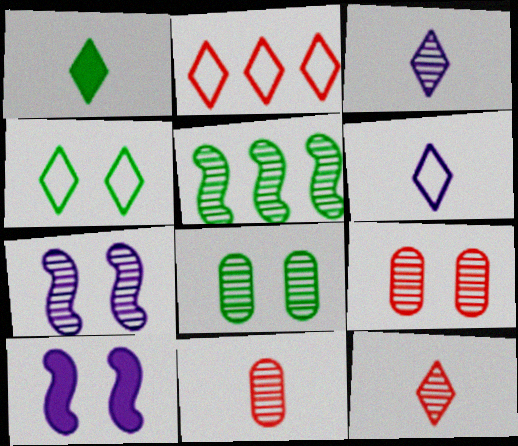[[1, 6, 12], 
[2, 4, 6], 
[3, 5, 9], 
[4, 9, 10]]